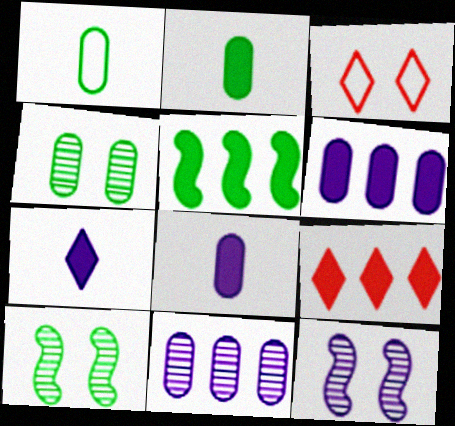[[1, 9, 12], 
[5, 6, 9]]